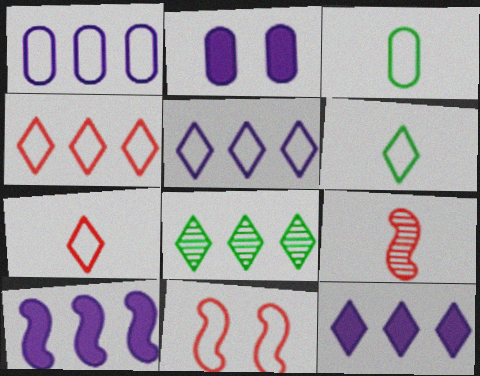[[1, 6, 11], 
[3, 5, 11], 
[4, 8, 12]]